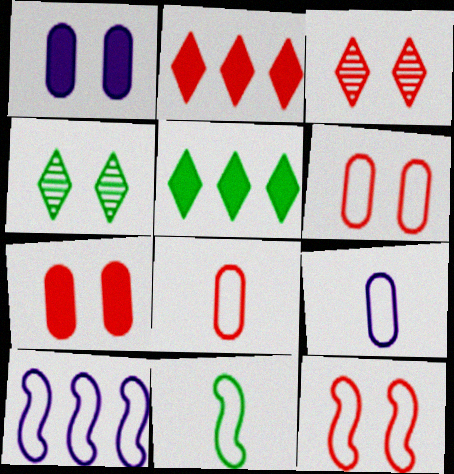[[1, 4, 12], 
[3, 7, 12], 
[10, 11, 12]]